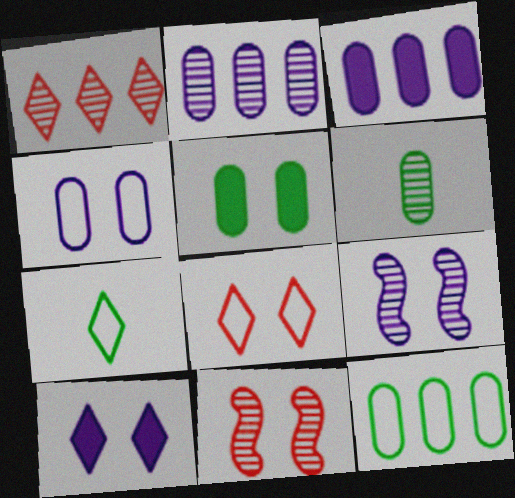[[1, 6, 9], 
[1, 7, 10], 
[3, 7, 11], 
[4, 9, 10], 
[5, 6, 12], 
[5, 8, 9]]